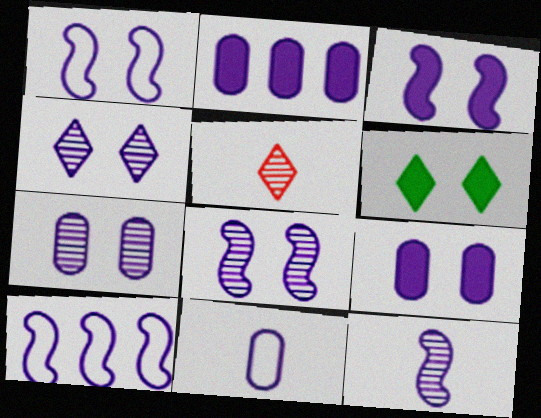[[1, 3, 8], 
[1, 4, 9], 
[2, 7, 11], 
[3, 10, 12], 
[4, 7, 8]]